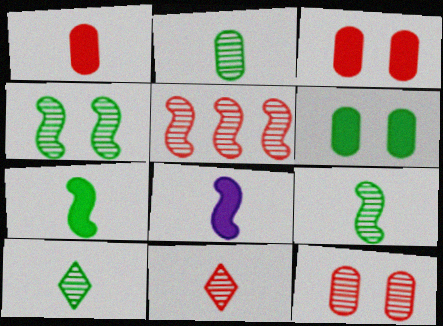[[2, 9, 10], 
[5, 11, 12]]